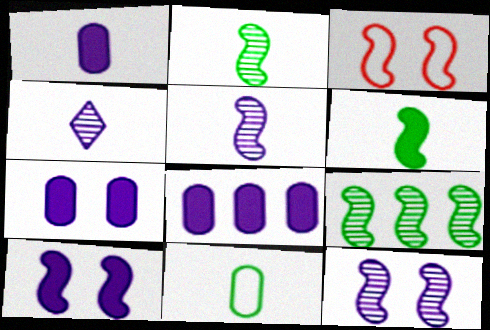[[1, 7, 8]]